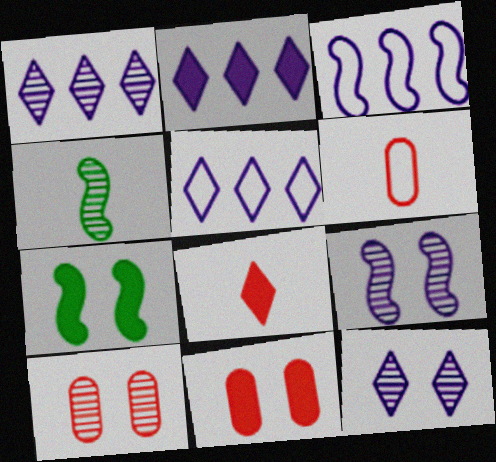[[1, 2, 5], 
[1, 4, 10], 
[1, 6, 7], 
[4, 5, 11]]